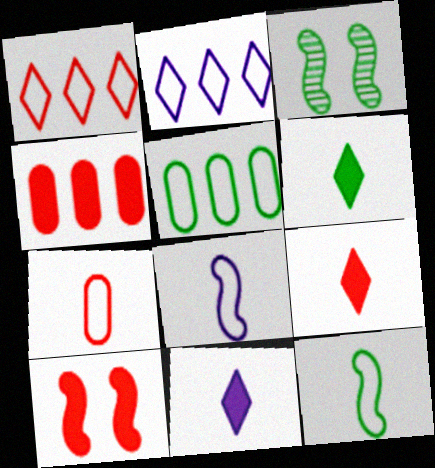[[3, 5, 6], 
[4, 9, 10], 
[6, 9, 11]]